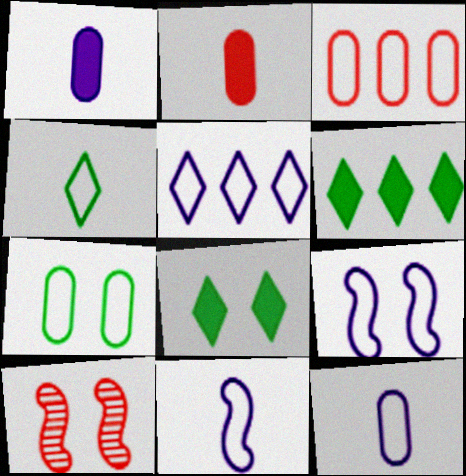[[3, 4, 9], 
[3, 7, 12], 
[5, 9, 12], 
[6, 10, 12]]